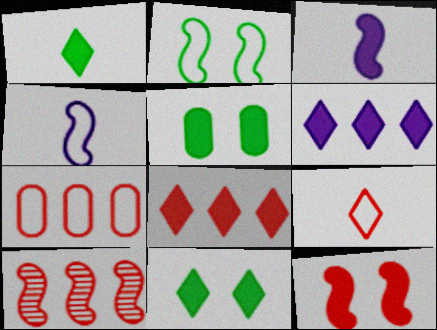[[2, 3, 10], 
[3, 5, 8], 
[7, 8, 10]]